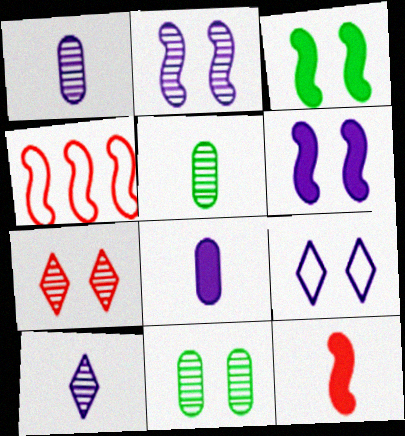[[2, 7, 11]]